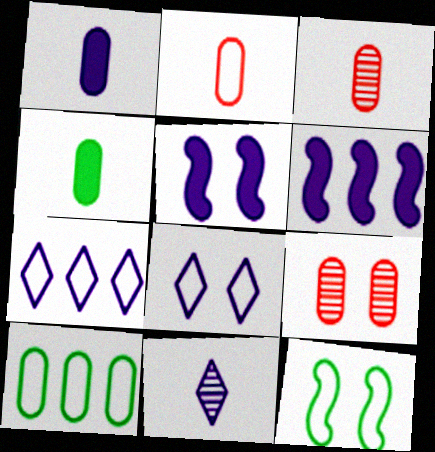[[1, 9, 10], 
[2, 7, 12]]